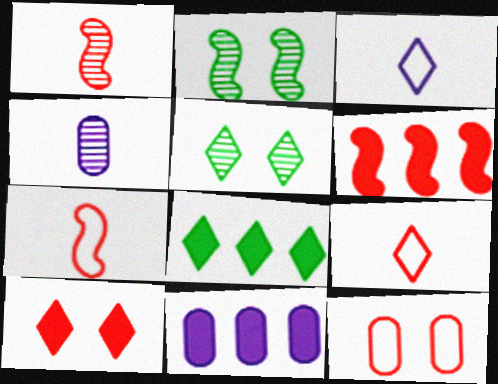[[2, 9, 11], 
[5, 7, 11], 
[6, 8, 11]]